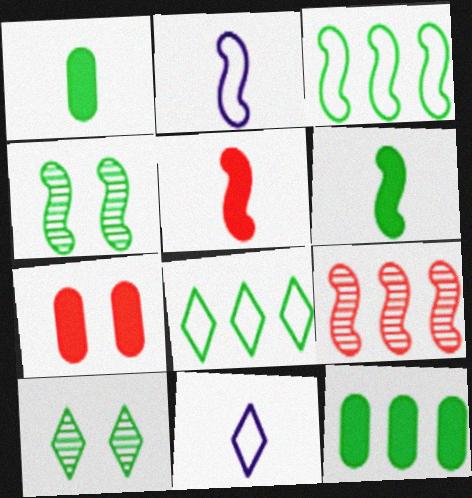[[1, 3, 10], 
[1, 4, 8], 
[3, 4, 6]]